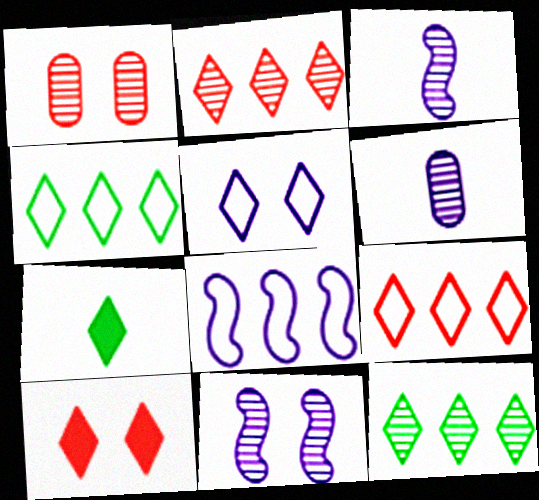[[1, 3, 12], 
[1, 7, 8], 
[2, 5, 7]]